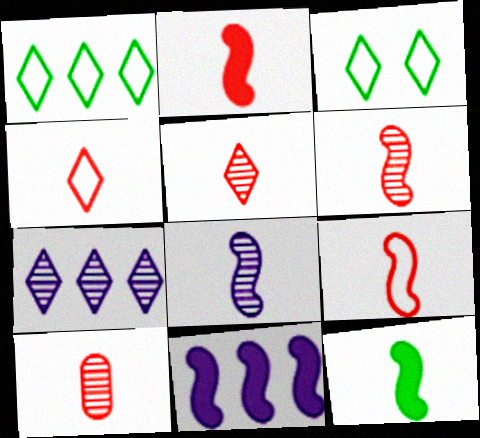[[2, 4, 10], 
[2, 6, 9], 
[3, 10, 11], 
[5, 6, 10], 
[8, 9, 12]]